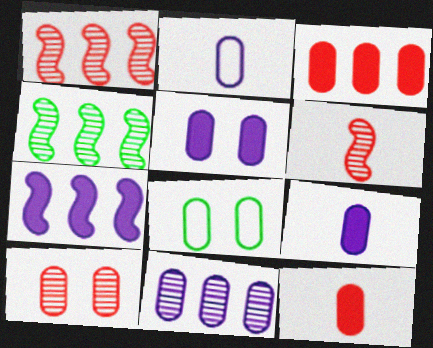[[2, 5, 11], 
[5, 8, 10], 
[8, 11, 12]]